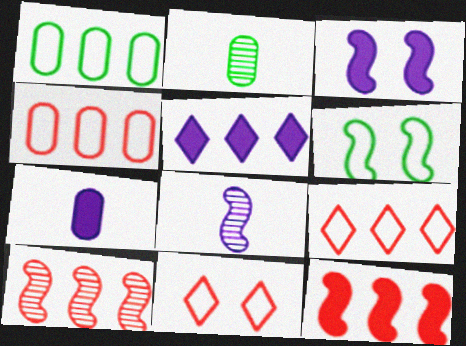[[1, 5, 10], 
[2, 3, 9], 
[3, 5, 7], 
[6, 8, 12]]